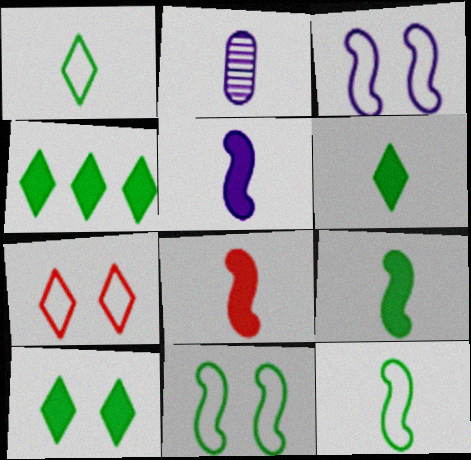[[1, 2, 8], 
[4, 6, 10], 
[5, 8, 9]]